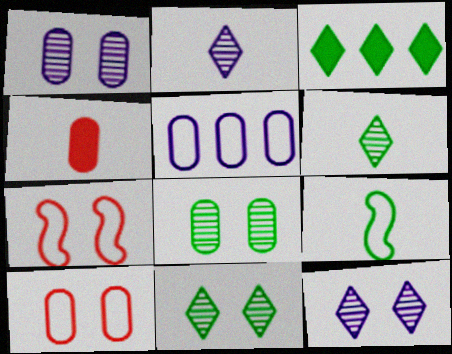[[2, 4, 9], 
[3, 8, 9], 
[4, 5, 8]]